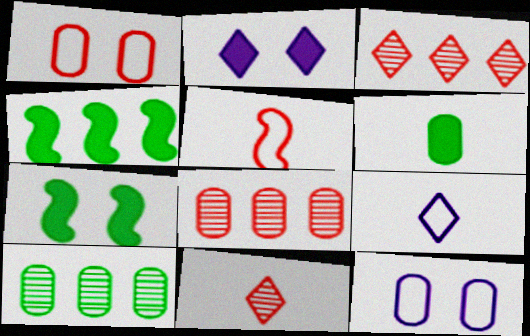[[2, 5, 10], 
[4, 11, 12], 
[6, 8, 12], 
[7, 8, 9]]